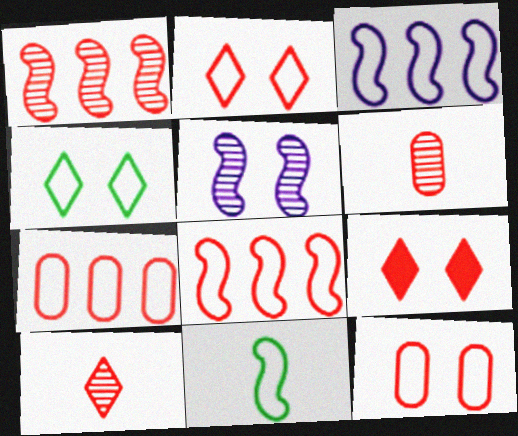[[6, 8, 9]]